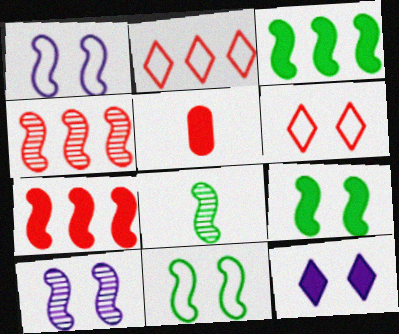[[1, 7, 8], 
[3, 5, 12], 
[3, 8, 11], 
[4, 5, 6], 
[4, 8, 10]]